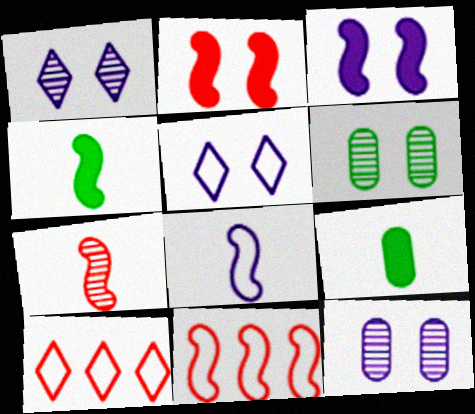[[1, 9, 11], 
[2, 5, 6], 
[2, 7, 11], 
[3, 5, 12], 
[4, 7, 8], 
[4, 10, 12]]